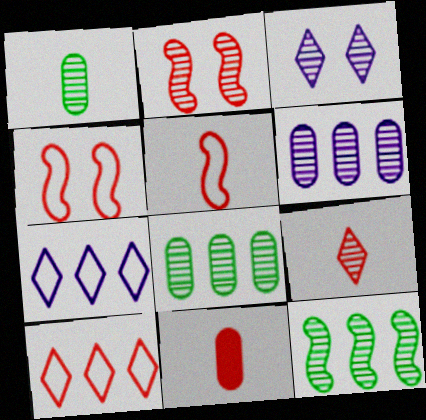[[2, 10, 11], 
[5, 9, 11]]